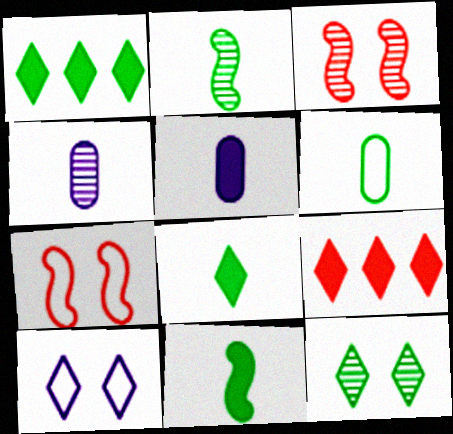[[1, 4, 7], 
[2, 6, 8]]